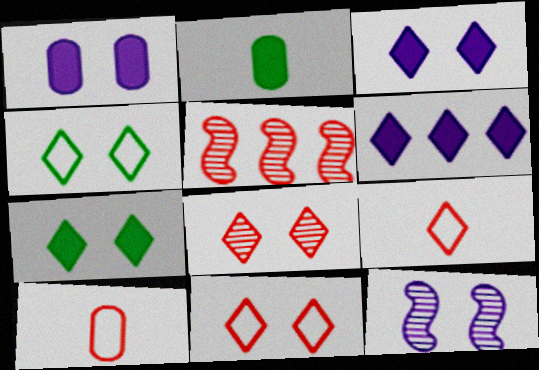[[3, 4, 8]]